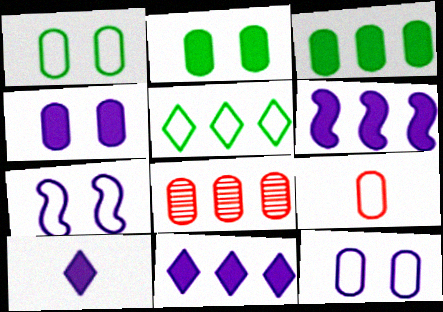[[4, 6, 10], 
[5, 6, 8], 
[5, 7, 9]]